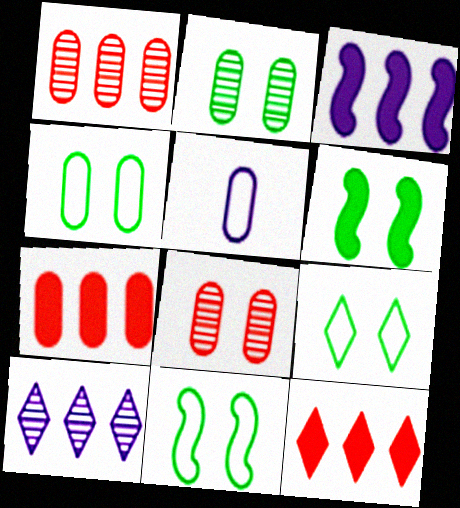[[2, 5, 7], 
[2, 6, 9], 
[4, 9, 11]]